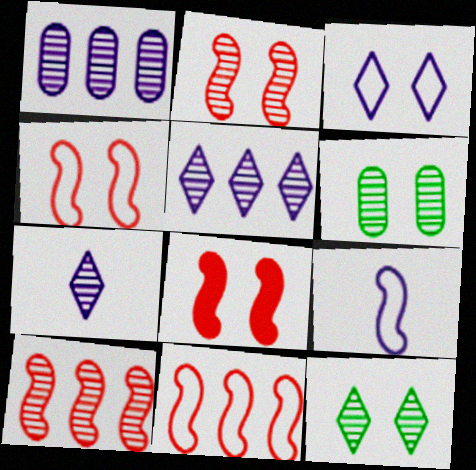[[2, 4, 8], 
[3, 6, 8], 
[6, 7, 10]]